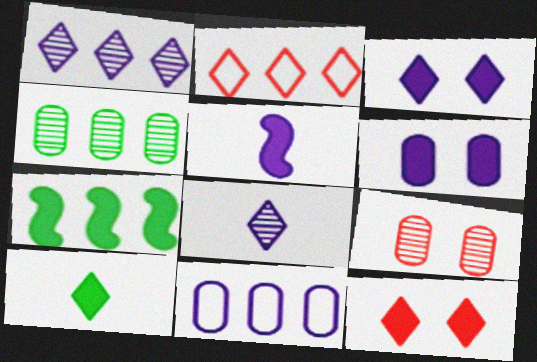[]